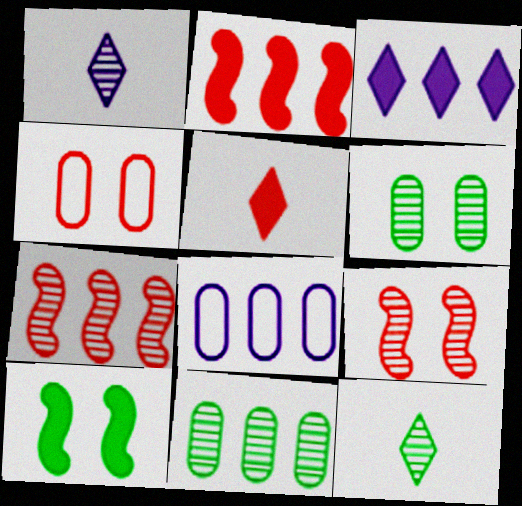[[1, 6, 7], 
[1, 9, 11], 
[4, 5, 7]]